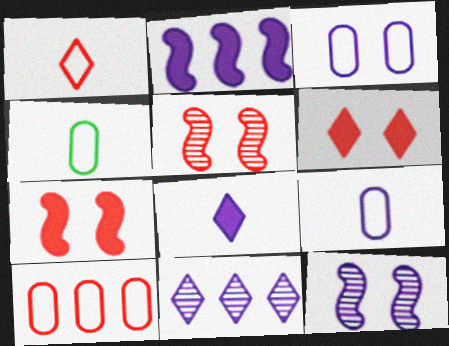[[3, 4, 10], 
[4, 7, 11]]